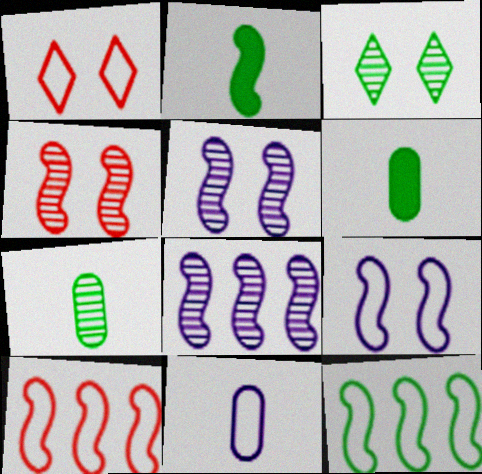[[1, 6, 8], 
[1, 11, 12], 
[2, 5, 10], 
[3, 6, 12]]